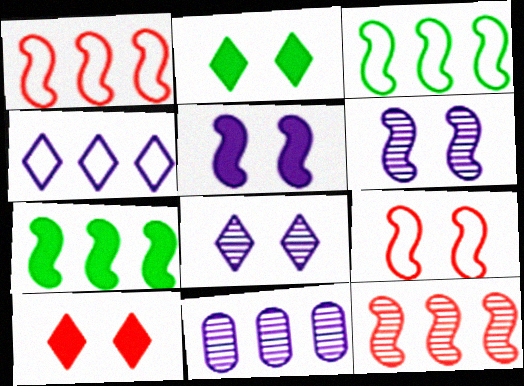[]